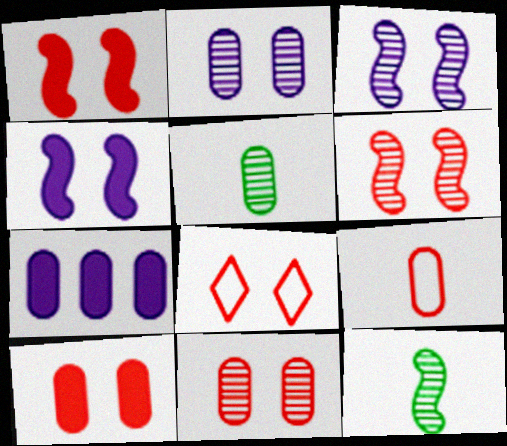[[1, 8, 11], 
[6, 8, 10], 
[7, 8, 12]]